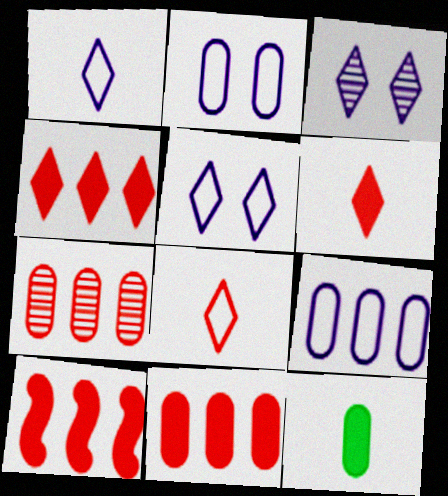[[2, 7, 12], 
[4, 10, 11]]